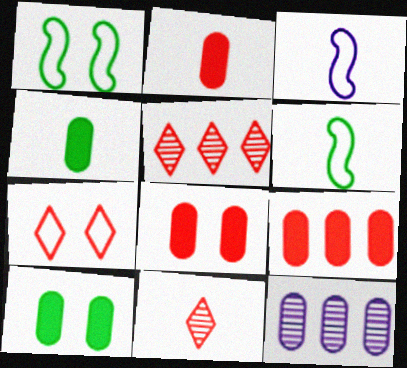[[2, 8, 9], 
[3, 4, 11], 
[3, 5, 10]]